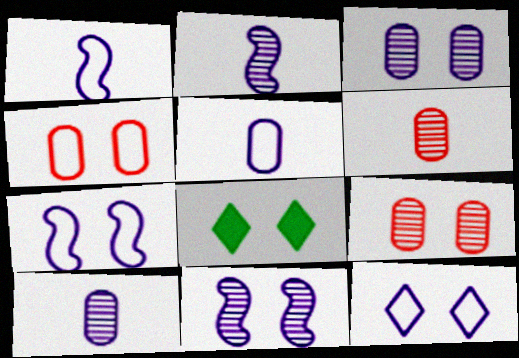[[4, 8, 11], 
[7, 8, 9]]